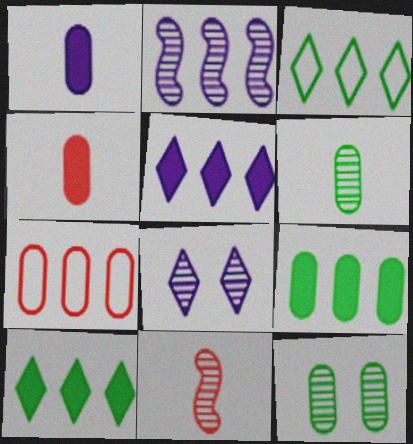[[1, 7, 12], 
[2, 7, 10]]